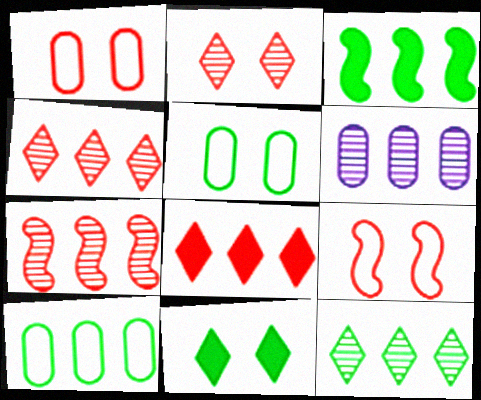[[3, 10, 12], 
[6, 7, 12]]